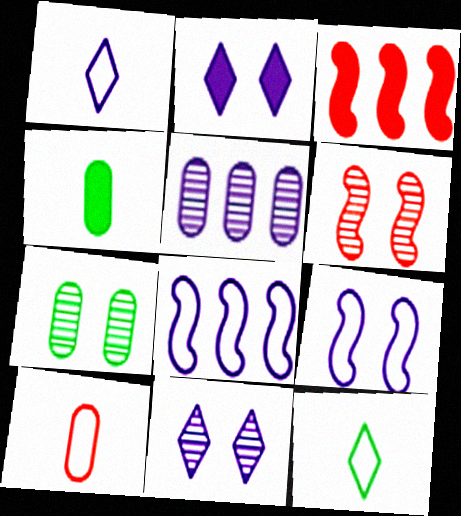[[1, 3, 7], 
[2, 3, 4], 
[6, 7, 11]]